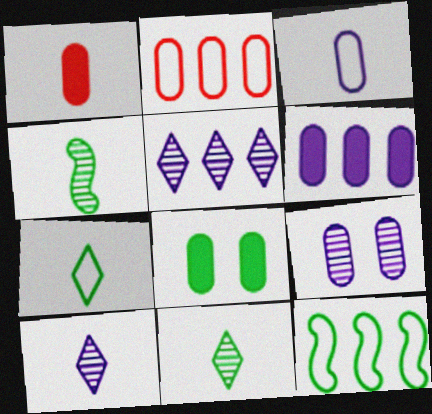[[1, 6, 8], 
[3, 6, 9], 
[8, 11, 12]]